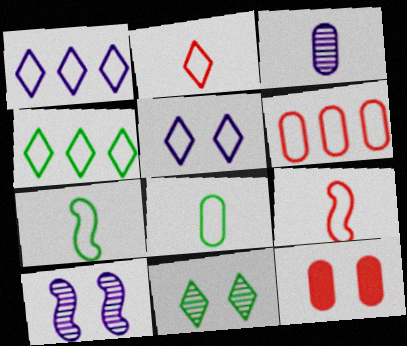[[2, 4, 5], 
[5, 6, 7]]